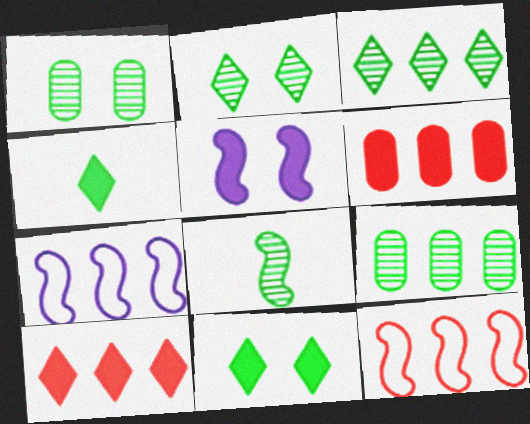[[1, 3, 8], 
[2, 8, 9], 
[3, 6, 7], 
[4, 5, 6], 
[5, 8, 12], 
[7, 9, 10]]